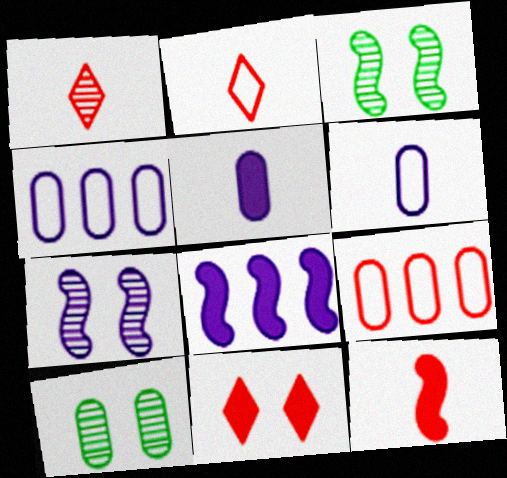[[2, 8, 10], 
[5, 9, 10]]